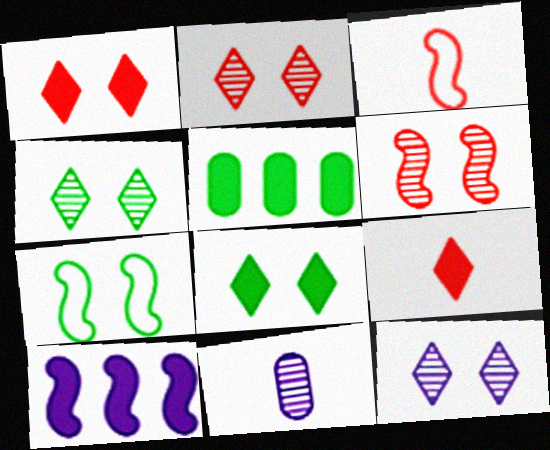[[2, 4, 12], 
[3, 5, 12]]